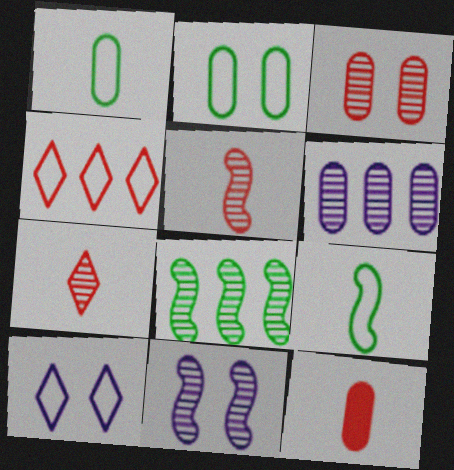[[2, 6, 12], 
[5, 8, 11], 
[8, 10, 12]]